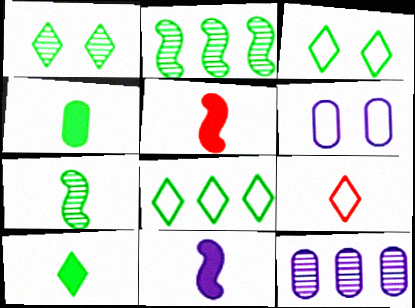[[1, 8, 10], 
[2, 3, 4], 
[3, 5, 12]]